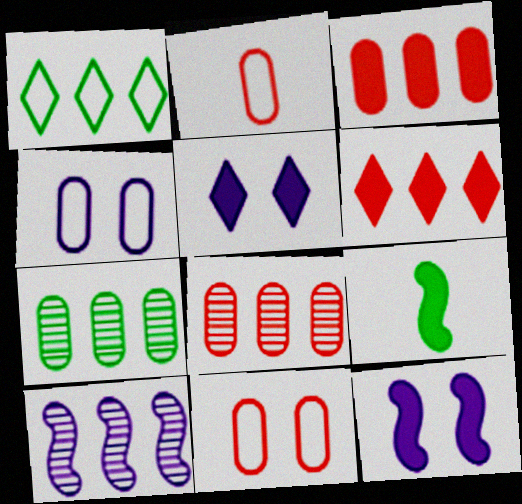[[1, 3, 10], 
[3, 5, 9]]